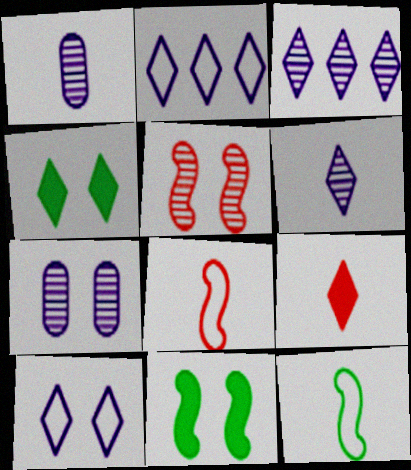[[1, 9, 12]]